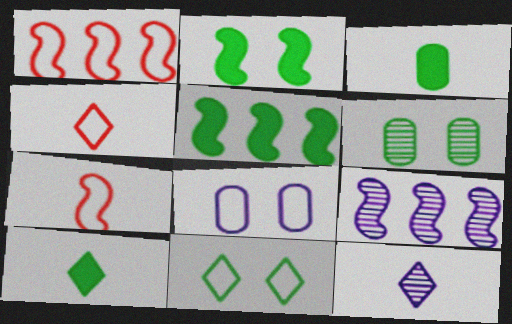[[1, 5, 9], 
[2, 6, 11], 
[2, 7, 9], 
[3, 7, 12], 
[4, 10, 12]]